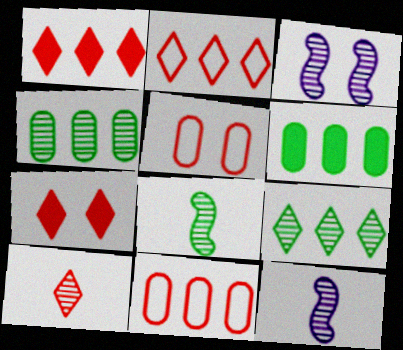[[2, 7, 10], 
[3, 4, 10]]